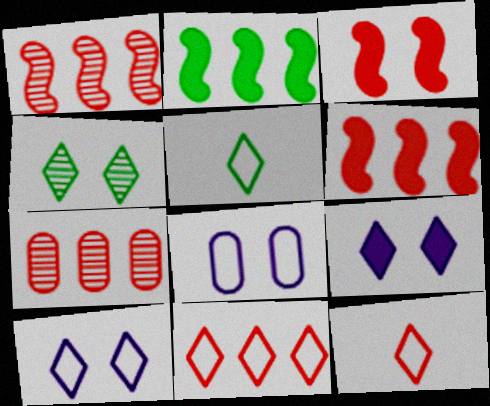[[3, 4, 8], 
[3, 7, 12], 
[5, 10, 11], 
[6, 7, 11]]